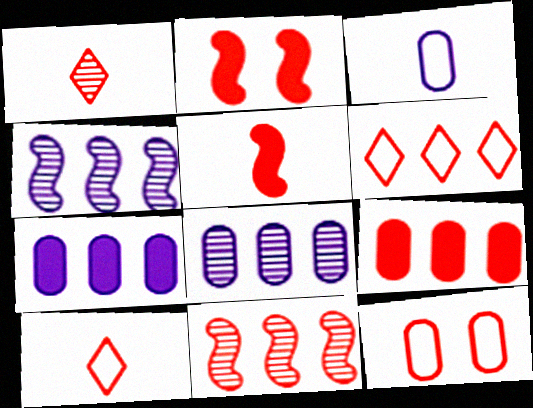[[6, 9, 11]]